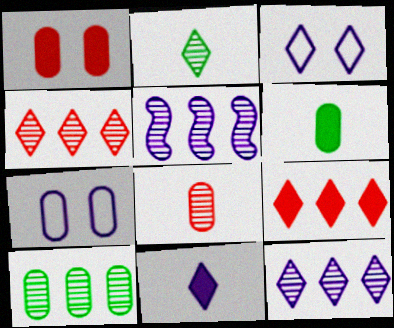[[2, 3, 9], 
[3, 11, 12], 
[4, 5, 10], 
[5, 7, 11]]